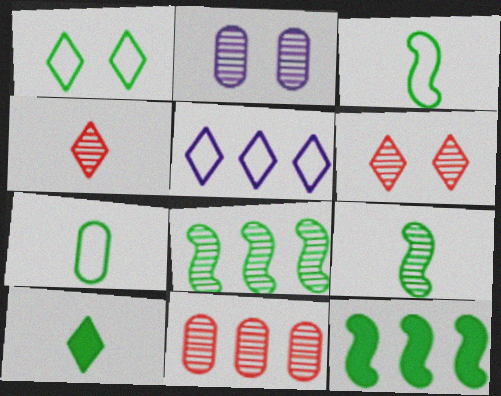[[2, 4, 8], 
[5, 6, 10], 
[5, 11, 12], 
[7, 9, 10]]